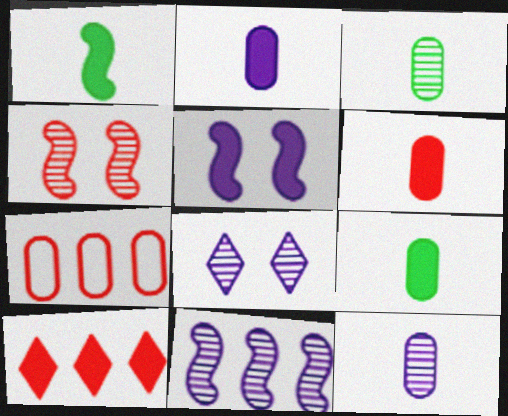[[1, 7, 8], 
[2, 6, 9], 
[5, 9, 10], 
[8, 11, 12]]